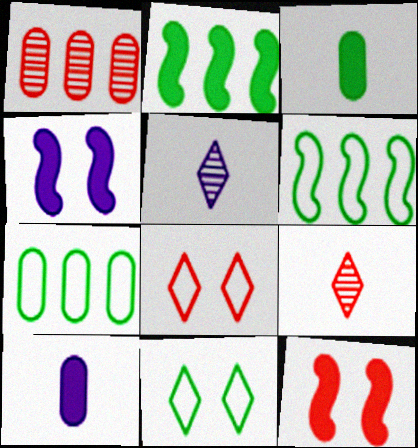[[4, 7, 9], 
[5, 7, 12]]